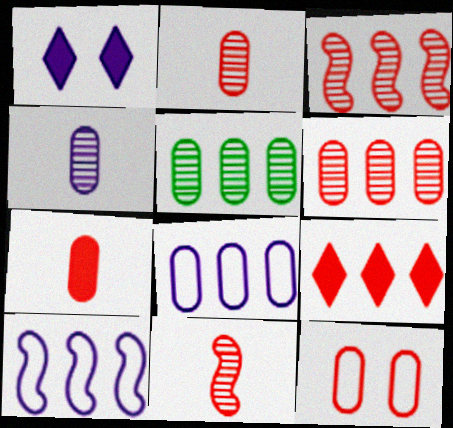[[1, 4, 10], 
[5, 9, 10], 
[6, 7, 12], 
[9, 11, 12]]